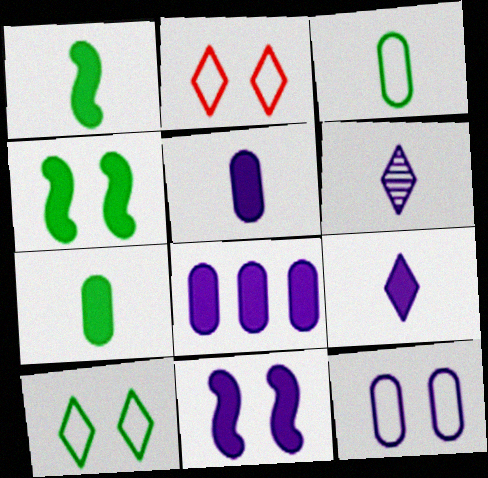[[8, 9, 11]]